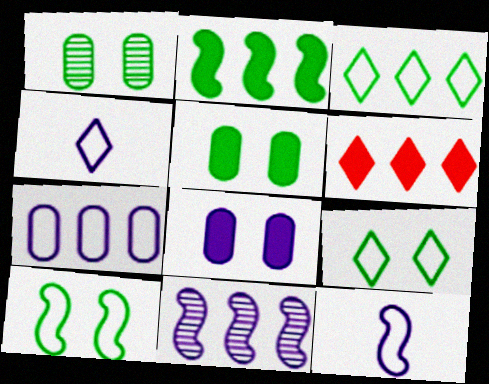[[1, 6, 12], 
[4, 8, 11]]